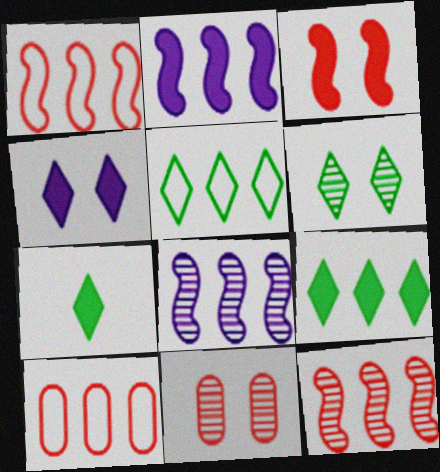[[5, 6, 7], 
[8, 9, 10]]